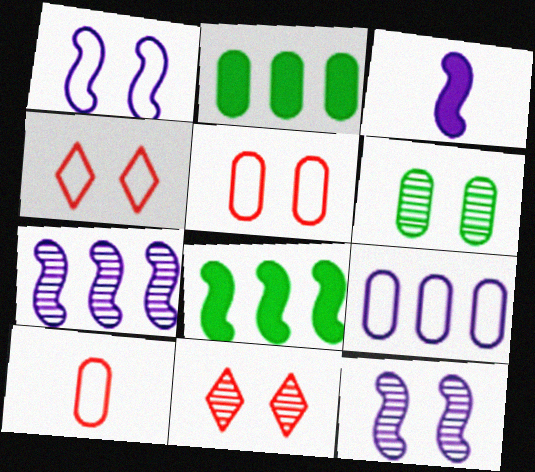[[1, 3, 7], 
[6, 11, 12]]